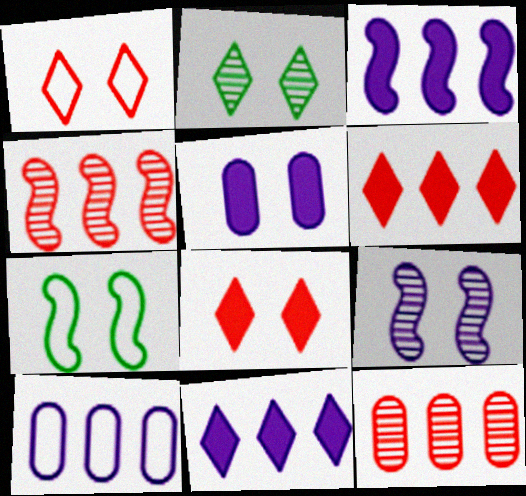[]